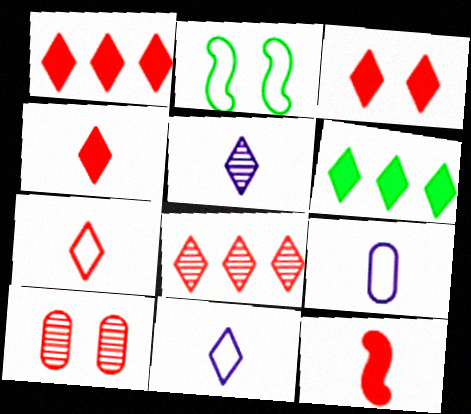[[1, 3, 4], 
[3, 7, 8]]